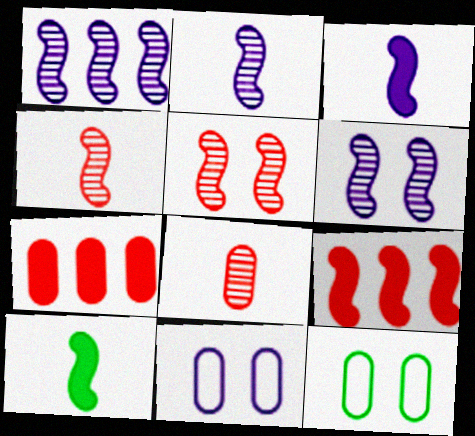[[1, 2, 6]]